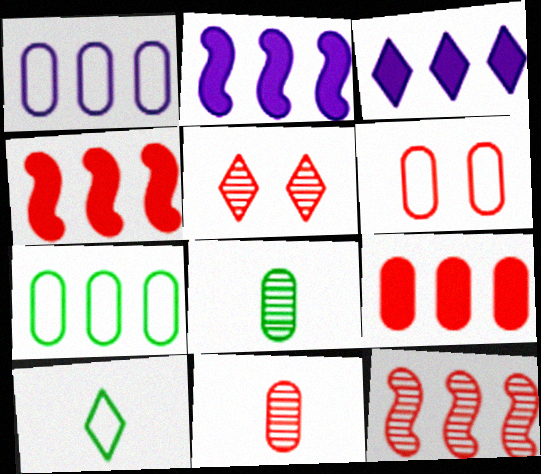[[3, 5, 10], 
[3, 7, 12], 
[5, 11, 12], 
[6, 9, 11]]